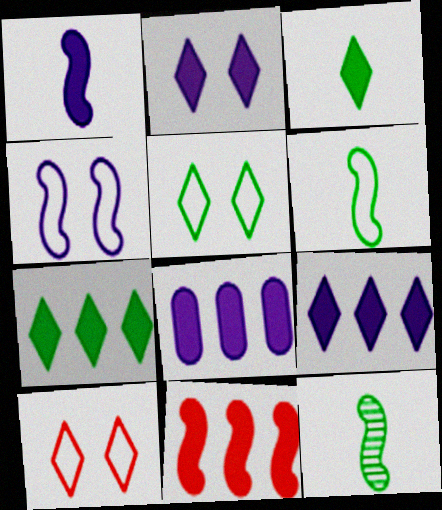[[1, 2, 8], 
[4, 11, 12], 
[7, 8, 11], 
[8, 10, 12]]